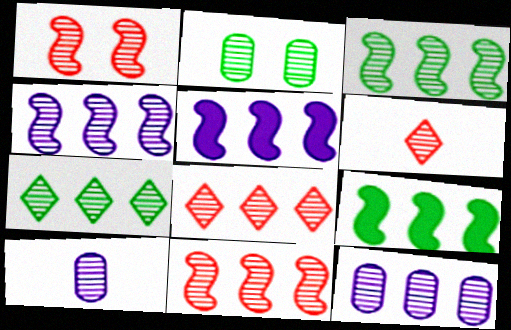[[1, 7, 10], 
[2, 4, 6], 
[3, 4, 11], 
[3, 8, 12], 
[7, 11, 12]]